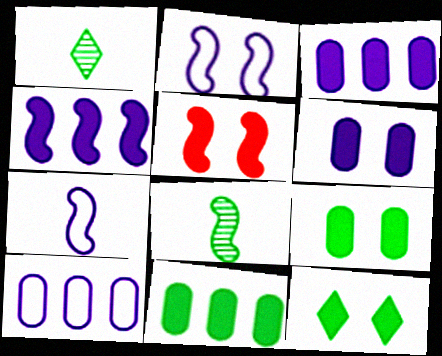[[1, 5, 10], 
[5, 6, 12]]